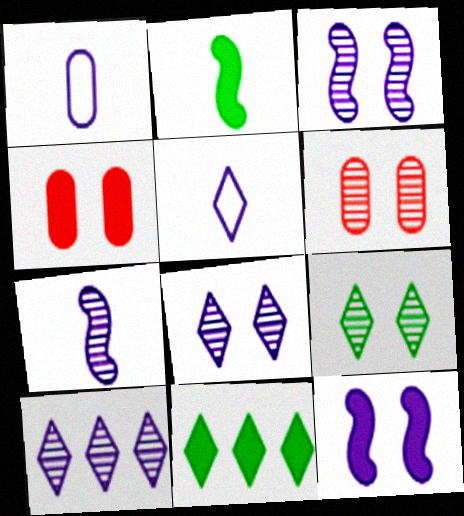[[1, 10, 12], 
[3, 6, 9]]